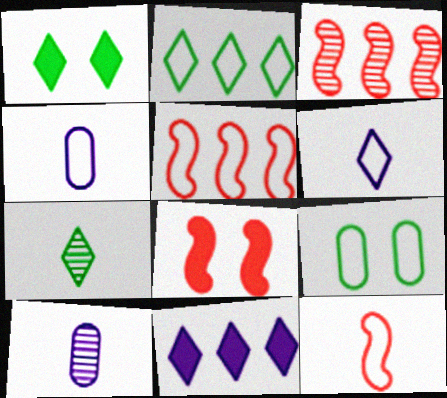[[1, 2, 7], 
[1, 3, 4], 
[1, 5, 10], 
[2, 8, 10], 
[3, 8, 12], 
[5, 6, 9]]